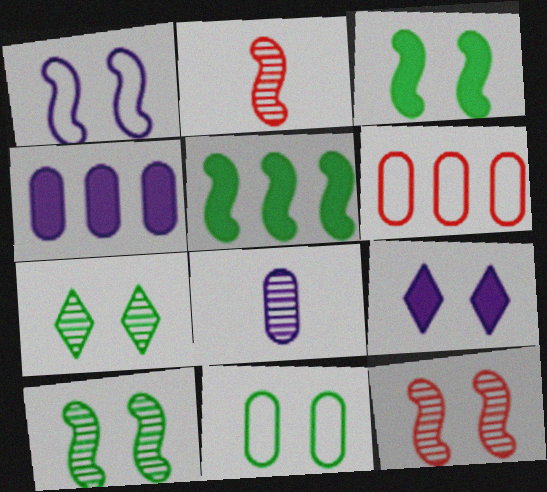[[1, 2, 5], 
[1, 3, 12], 
[3, 7, 11], 
[9, 11, 12]]